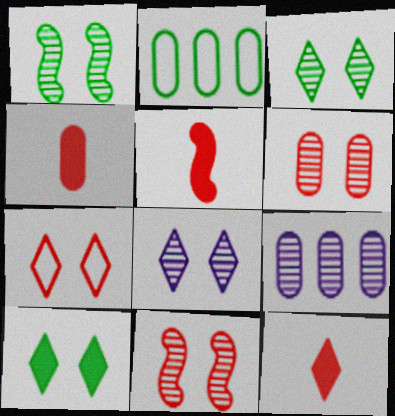[[1, 6, 8], 
[2, 5, 8], 
[4, 5, 12], 
[7, 8, 10]]